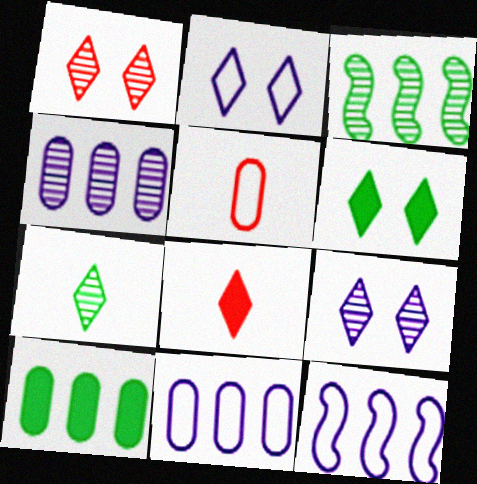[[1, 2, 6]]